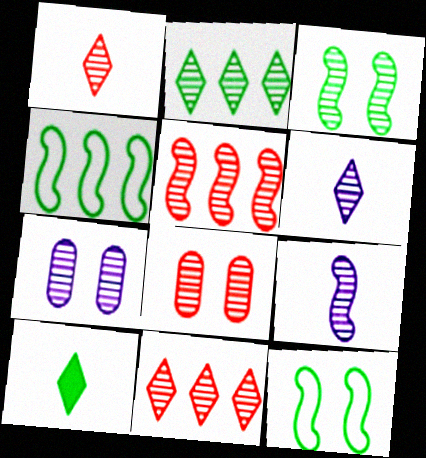[[1, 5, 8], 
[2, 8, 9], 
[3, 5, 9]]